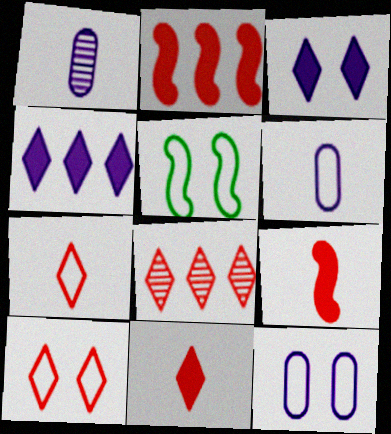[[5, 10, 12], 
[8, 10, 11]]